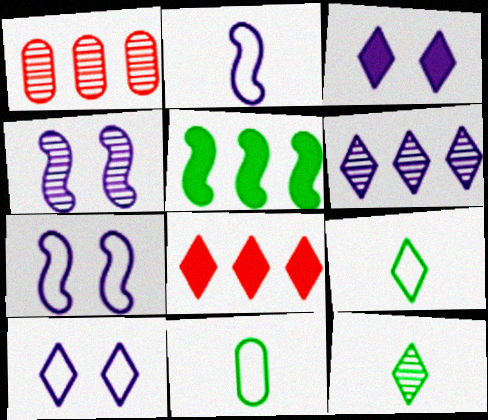[[1, 4, 12], 
[4, 8, 11], 
[8, 10, 12]]